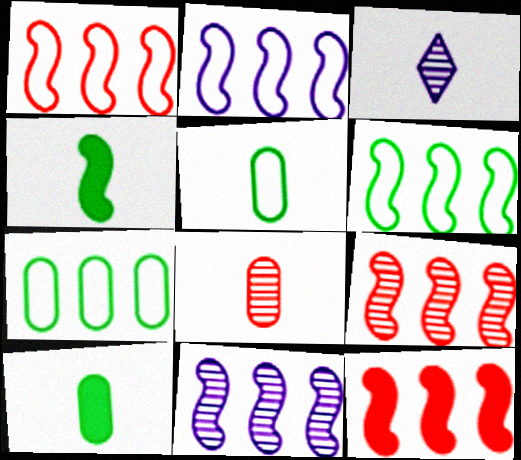[[1, 2, 6], 
[1, 9, 12], 
[6, 11, 12]]